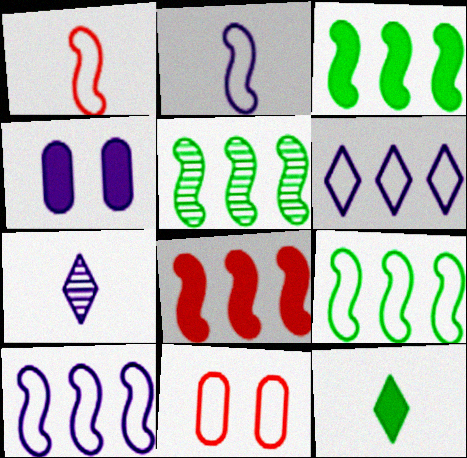[[3, 5, 9], 
[3, 7, 11], 
[4, 7, 10], 
[4, 8, 12], 
[5, 8, 10]]